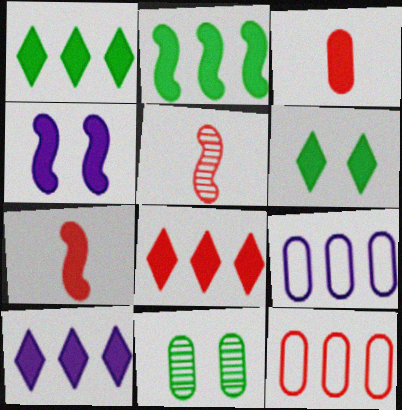[[1, 3, 4], 
[1, 8, 10], 
[2, 4, 7], 
[3, 9, 11], 
[5, 6, 9]]